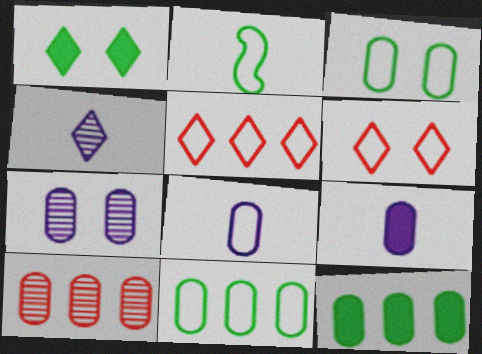[[1, 4, 5], 
[3, 9, 10]]